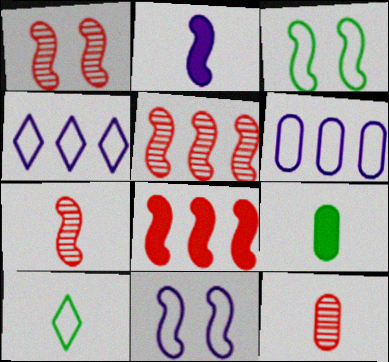[[1, 4, 9], 
[1, 5, 7], 
[2, 3, 5], 
[2, 10, 12]]